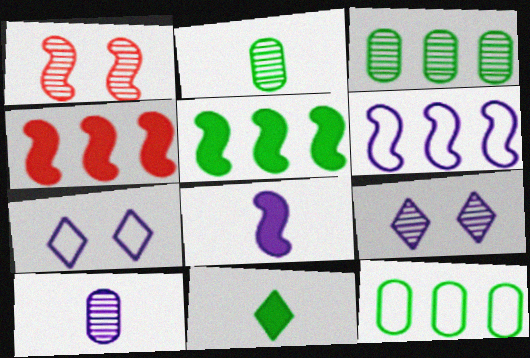[[2, 4, 7]]